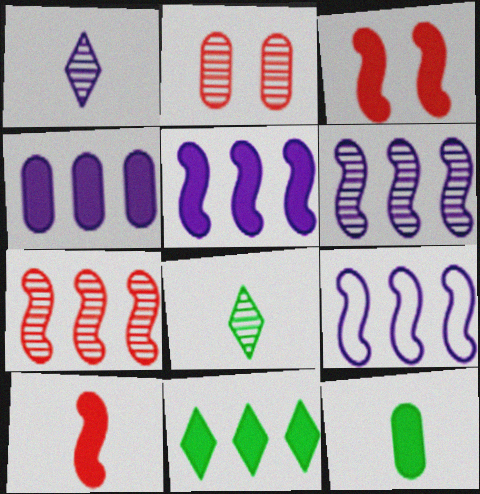[[2, 6, 8], 
[5, 6, 9]]